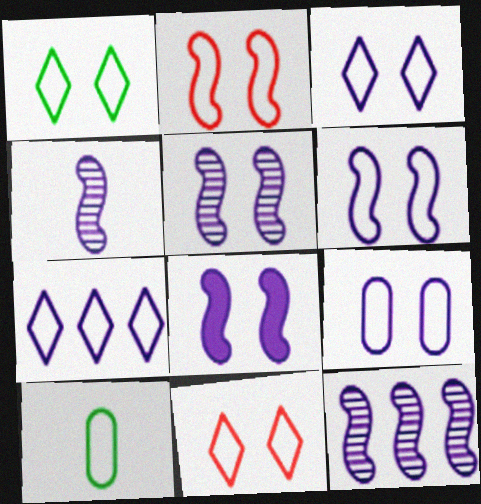[[1, 2, 9], 
[1, 3, 11], 
[2, 7, 10], 
[3, 6, 9], 
[4, 5, 12], 
[5, 6, 8]]